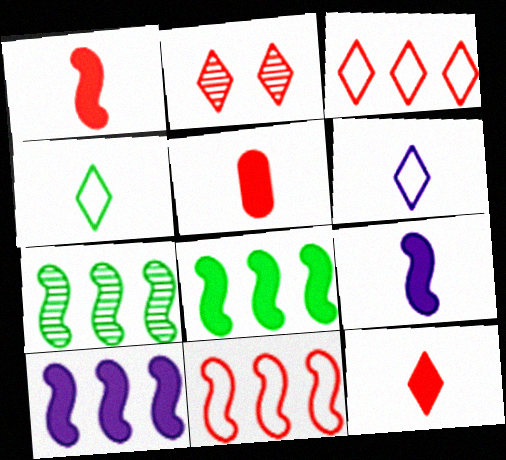[[1, 5, 12], 
[2, 3, 12], 
[2, 5, 11], 
[7, 10, 11]]